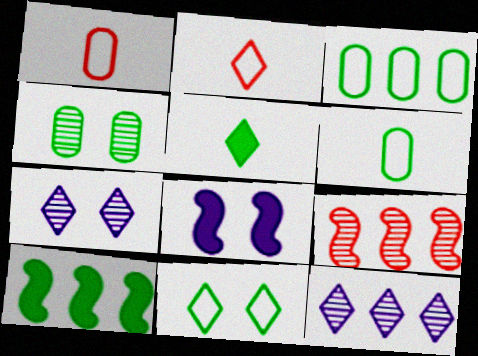[[1, 7, 10]]